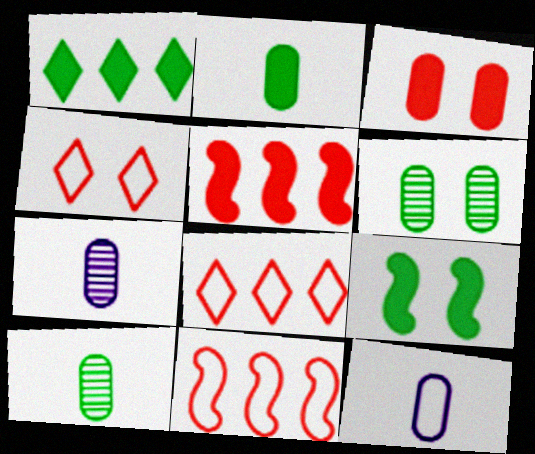[[1, 2, 9], 
[7, 8, 9]]